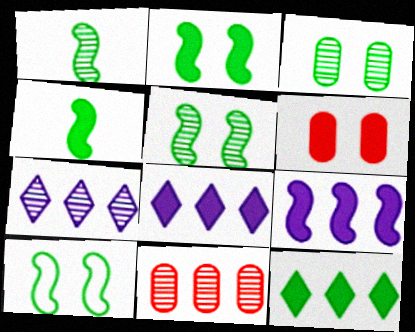[[2, 5, 10], 
[4, 6, 8]]